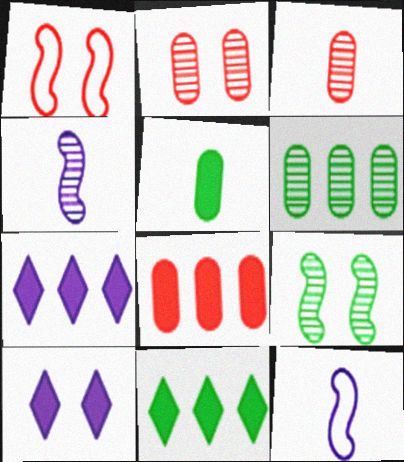[[2, 11, 12]]